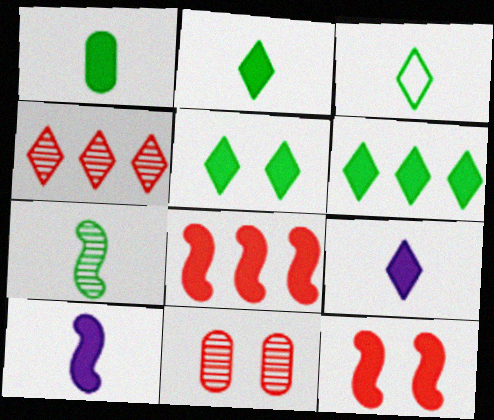[[1, 3, 7], 
[2, 5, 6]]